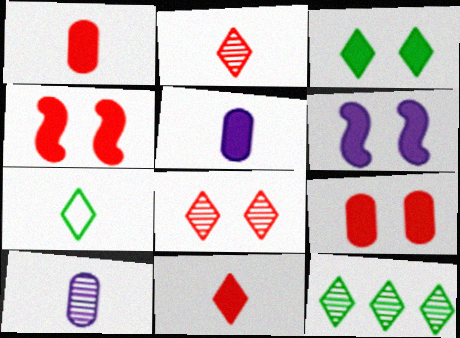[[3, 6, 9], 
[3, 7, 12]]